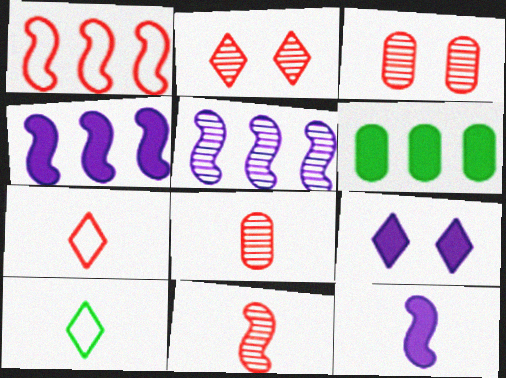[[3, 4, 10], 
[8, 10, 12]]